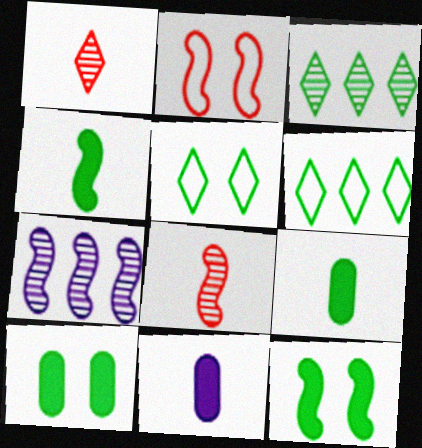[[2, 3, 11], 
[2, 4, 7]]